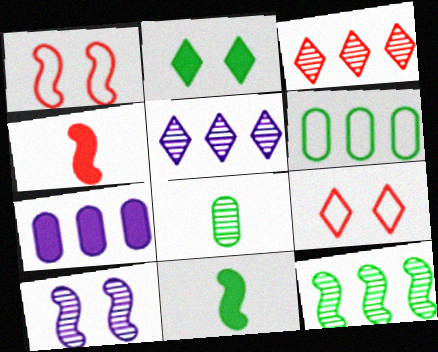[[2, 4, 7], 
[3, 8, 10]]